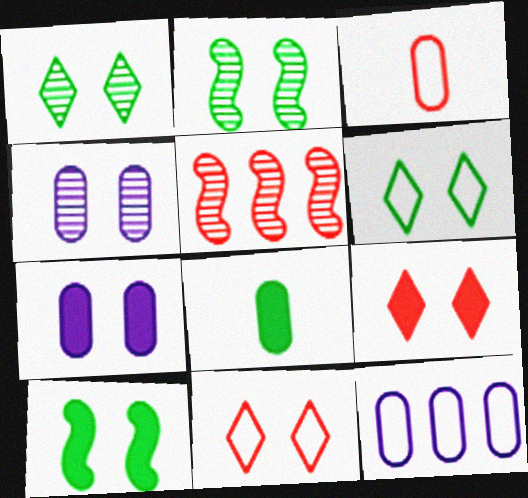[[2, 7, 11], 
[3, 5, 9], 
[4, 10, 11], 
[7, 9, 10]]